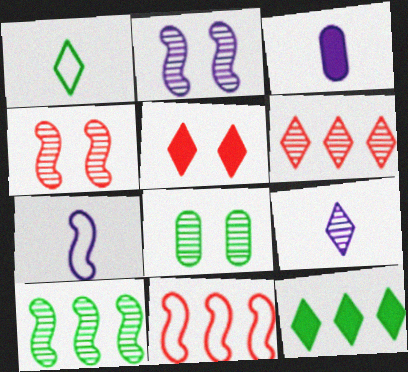[[3, 7, 9]]